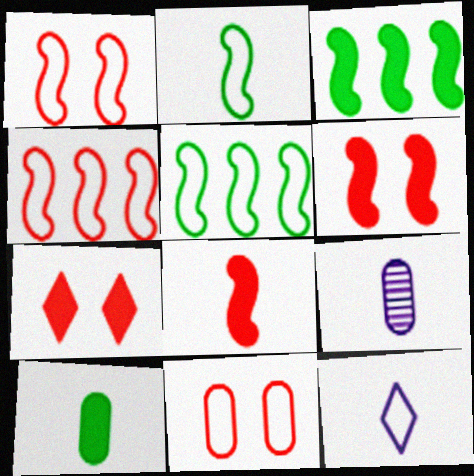[[5, 7, 9], 
[5, 11, 12]]